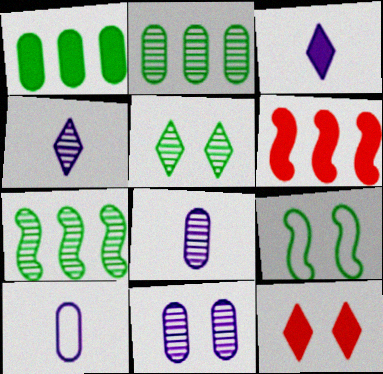[[5, 6, 10], 
[7, 10, 12], 
[9, 11, 12]]